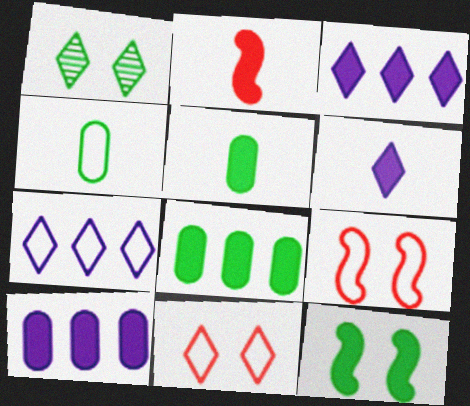[[2, 5, 6], 
[4, 7, 9]]